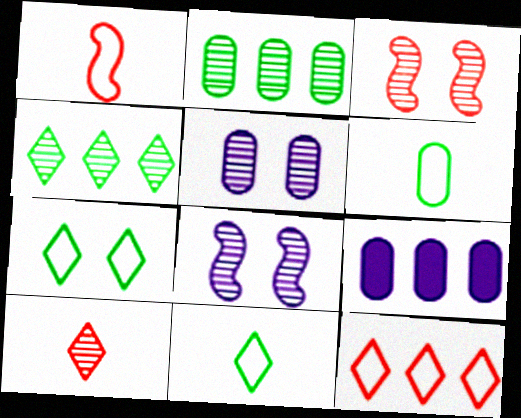[[2, 8, 10], 
[3, 9, 11]]